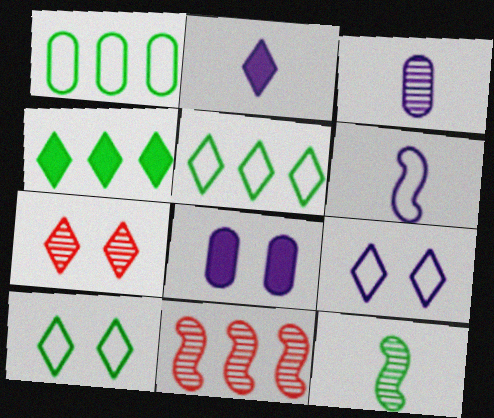[[2, 3, 6], 
[2, 5, 7]]